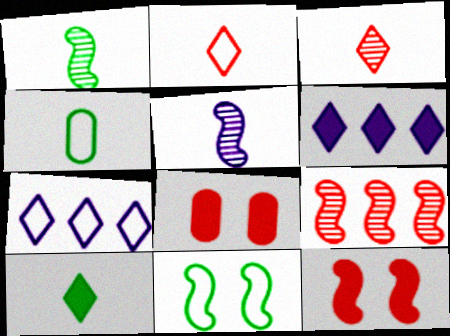[[1, 4, 10], 
[1, 7, 8], 
[2, 8, 9]]